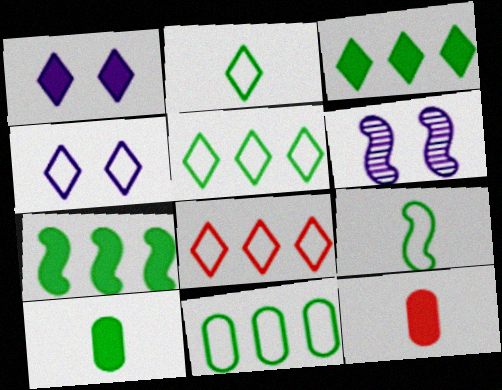[[1, 7, 12], 
[2, 4, 8], 
[5, 6, 12], 
[6, 8, 10]]